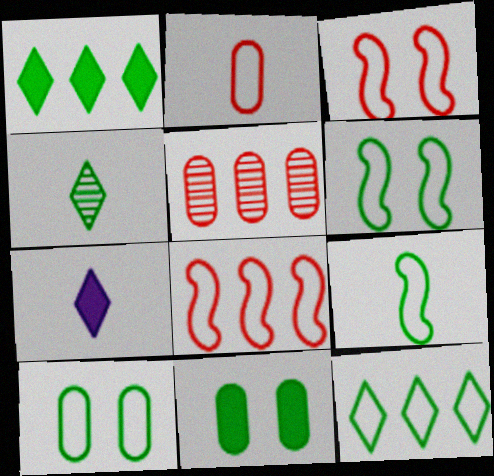[[5, 6, 7], 
[9, 10, 12]]